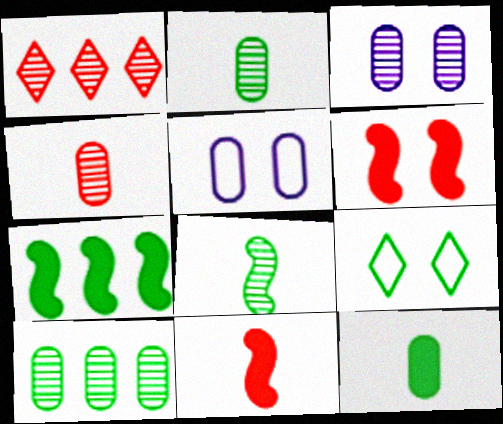[[1, 3, 8], 
[2, 7, 9], 
[3, 4, 10], 
[3, 6, 9]]